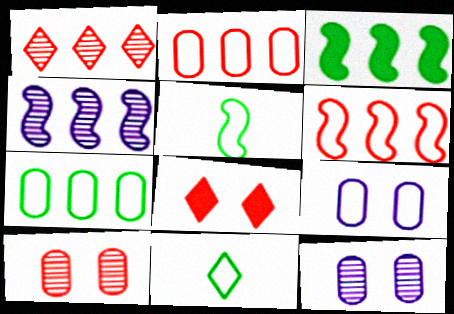[[3, 4, 6], 
[6, 9, 11]]